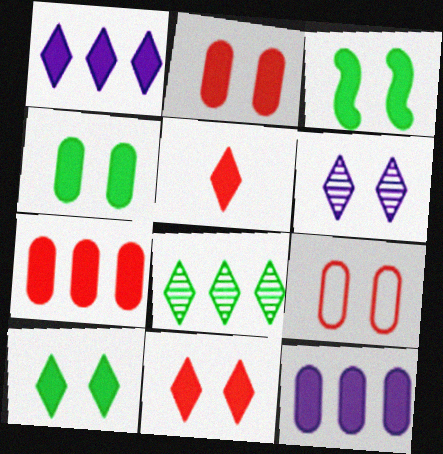[[1, 5, 10], 
[3, 4, 10], 
[3, 5, 12], 
[3, 6, 9]]